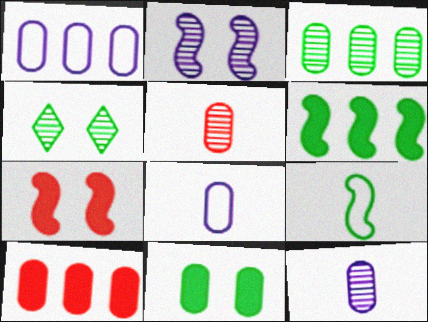[[1, 3, 10], 
[1, 5, 11]]